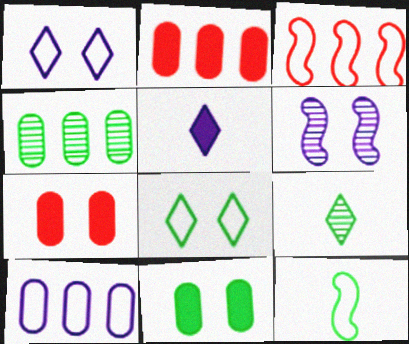[[2, 4, 10], 
[5, 6, 10], 
[6, 7, 8]]